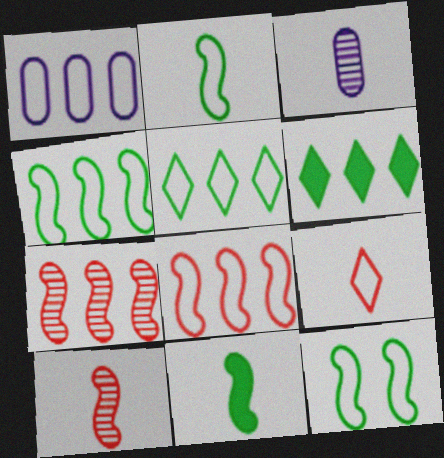[[1, 5, 8], 
[1, 6, 7], 
[1, 9, 12], 
[2, 4, 12], 
[3, 9, 11]]